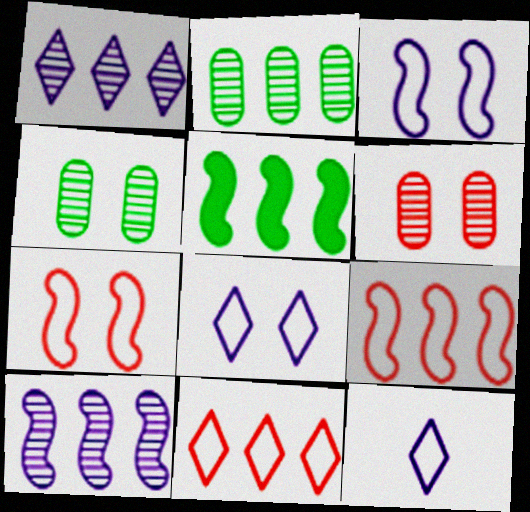[[5, 6, 12], 
[5, 9, 10]]